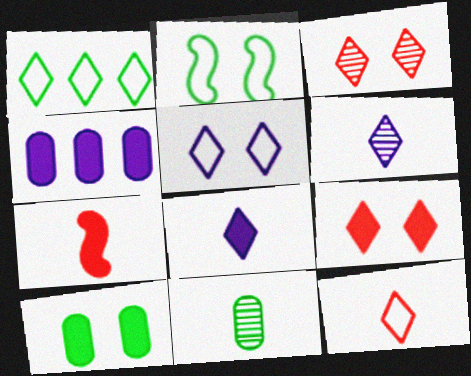[[1, 3, 8], 
[1, 5, 12], 
[1, 6, 9]]